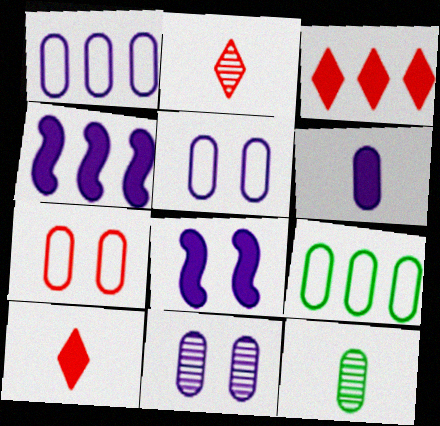[[1, 6, 11], 
[2, 8, 9]]